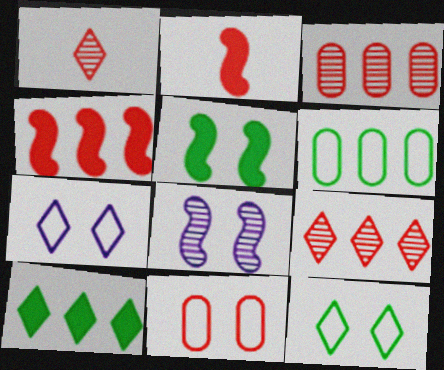[[1, 4, 11], 
[1, 7, 10], 
[2, 9, 11]]